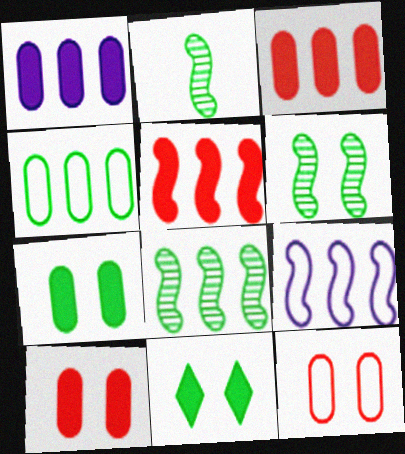[[2, 4, 11], 
[2, 6, 8], 
[5, 8, 9]]